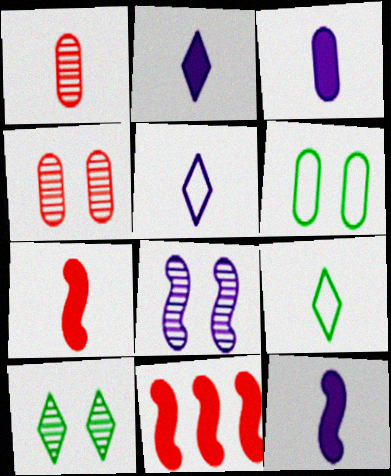[[1, 9, 12], 
[2, 3, 12], 
[4, 8, 10]]